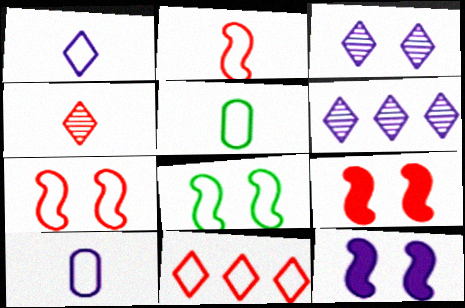[[1, 2, 5], 
[5, 6, 9], 
[6, 10, 12], 
[8, 10, 11]]